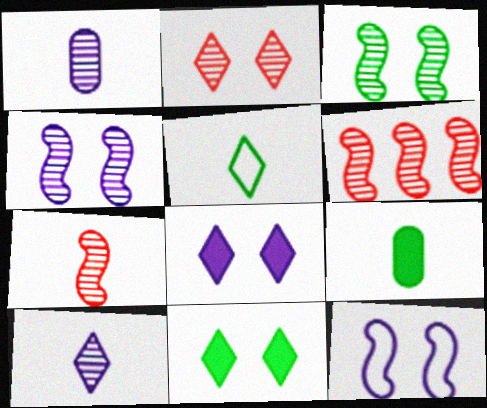[]